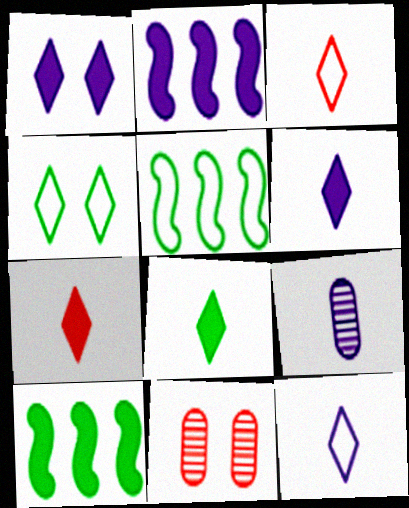[[5, 6, 11], 
[6, 7, 8], 
[10, 11, 12]]